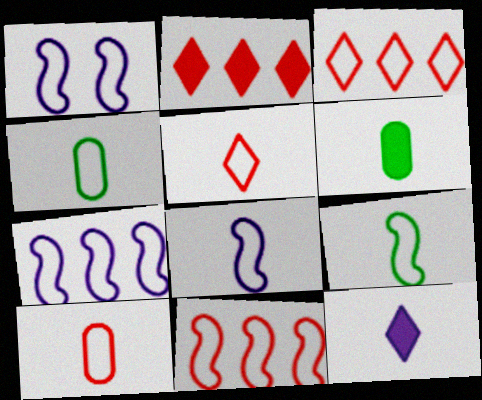[[1, 3, 4], 
[1, 7, 8], 
[1, 9, 11], 
[4, 5, 8]]